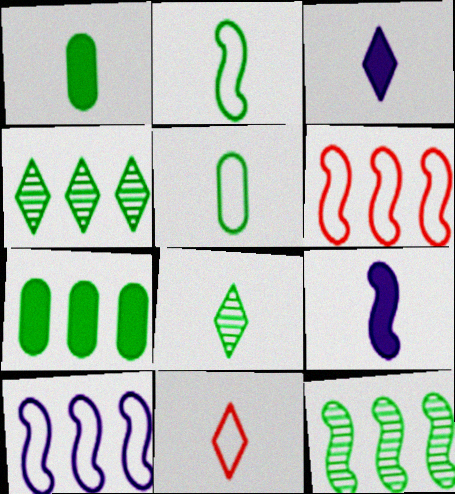[[1, 2, 8], 
[3, 8, 11]]